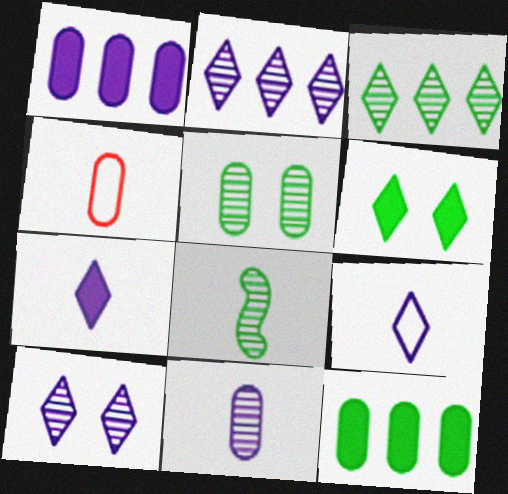[[1, 4, 5], 
[3, 5, 8], 
[4, 7, 8]]